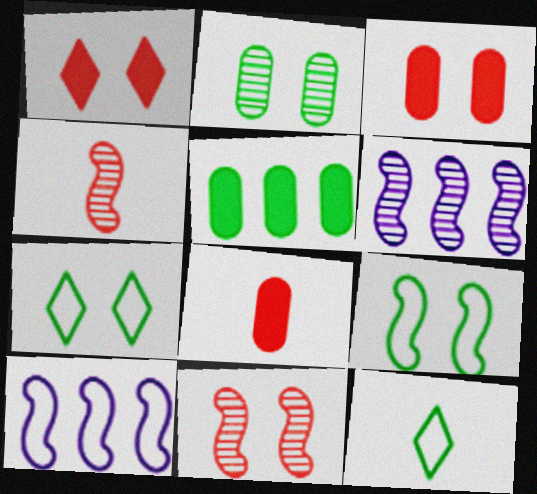[[3, 6, 12], 
[6, 7, 8]]